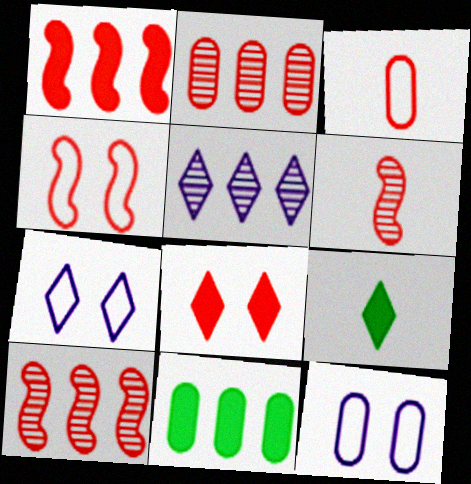[[1, 4, 6], 
[3, 8, 10], 
[6, 7, 11], 
[9, 10, 12]]